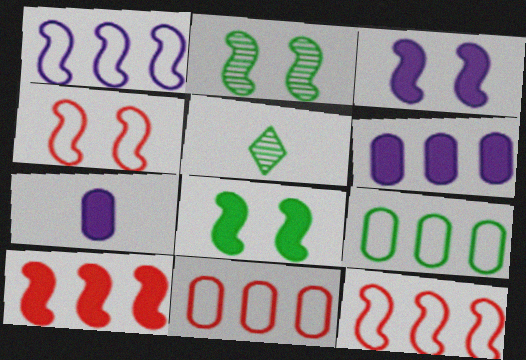[[2, 3, 4], 
[3, 5, 11], 
[4, 5, 6], 
[5, 8, 9]]